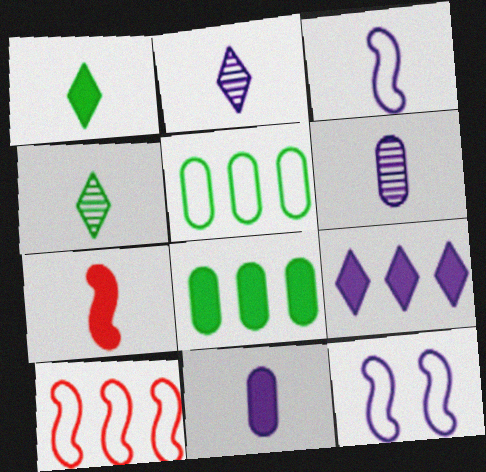[[1, 7, 11], 
[2, 3, 11], 
[6, 9, 12]]